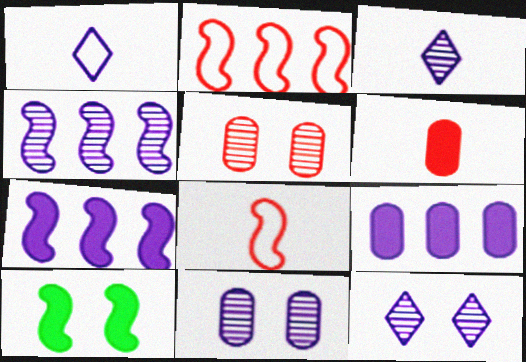[[1, 7, 11], 
[3, 4, 11], 
[4, 8, 10]]